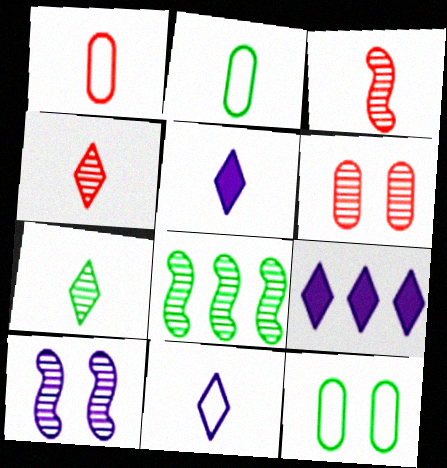[[2, 3, 5], 
[3, 8, 10], 
[3, 9, 12]]